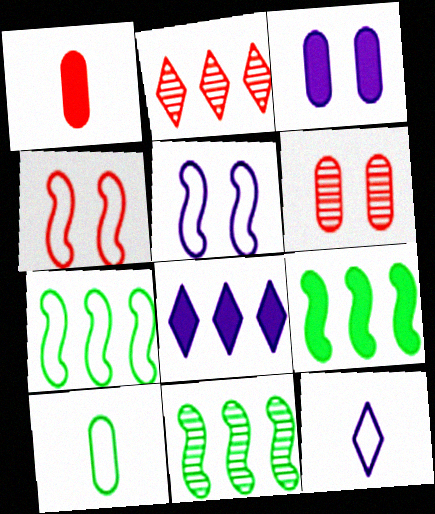[[1, 2, 4], 
[6, 9, 12], 
[7, 9, 11]]